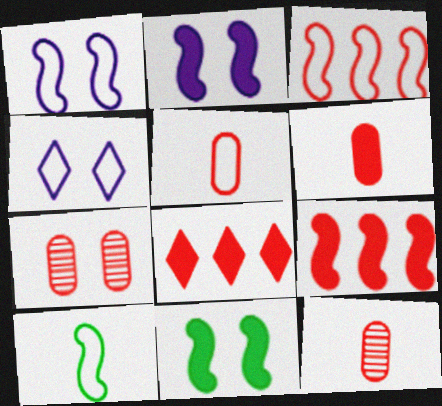[[1, 3, 10], 
[4, 7, 11], 
[5, 6, 12]]